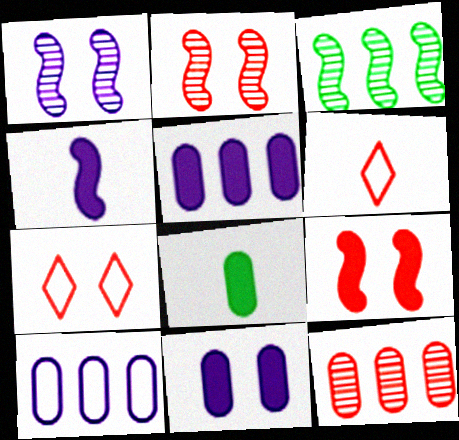[[3, 6, 11], 
[6, 9, 12]]